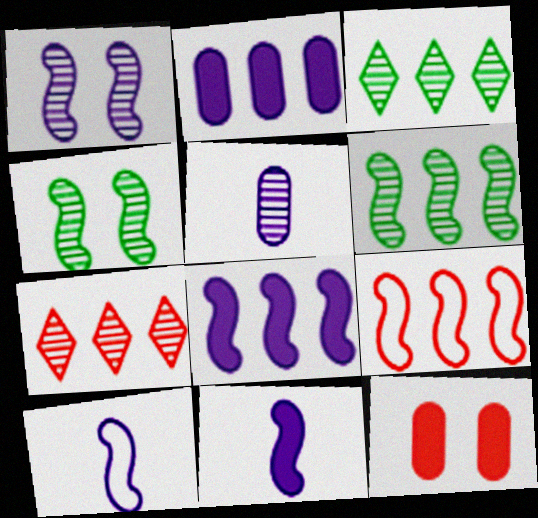[[1, 8, 10], 
[2, 3, 9], 
[3, 10, 12], 
[4, 5, 7], 
[4, 9, 11], 
[6, 8, 9]]